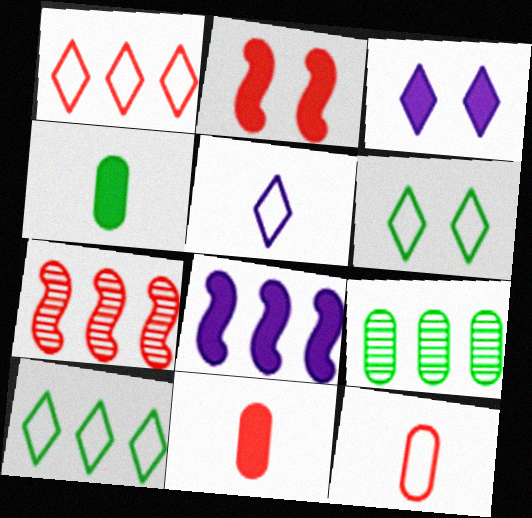[[1, 5, 6], 
[1, 8, 9], 
[2, 5, 9]]